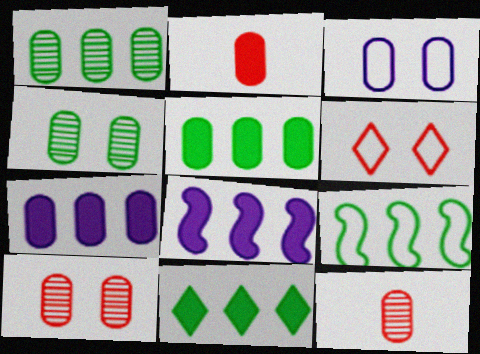[[1, 2, 3], 
[1, 9, 11], 
[3, 5, 12]]